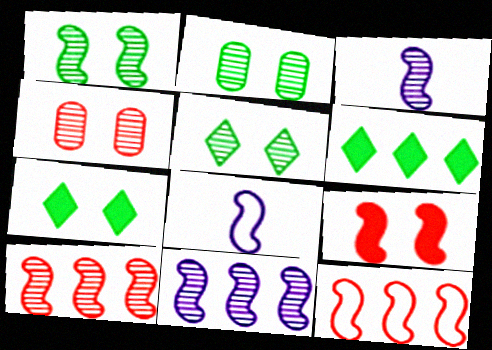[[1, 2, 5], 
[1, 3, 10], 
[4, 6, 8]]